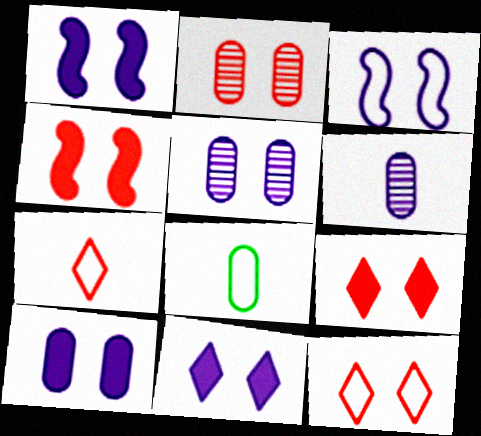[[1, 10, 11], 
[2, 4, 12], 
[3, 5, 11]]